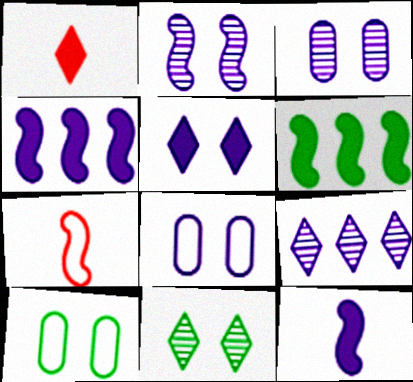[[2, 5, 8], 
[2, 6, 7], 
[8, 9, 12]]